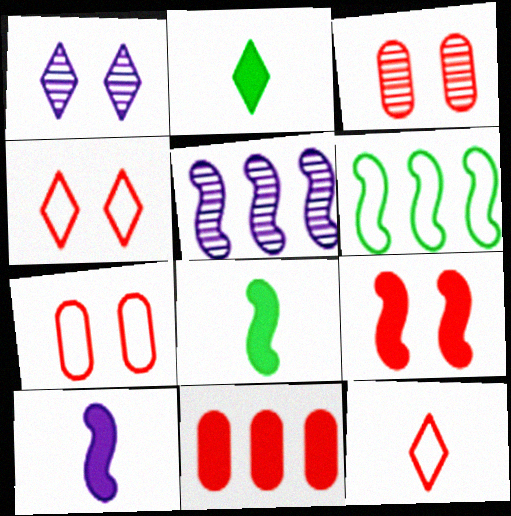[[2, 5, 7], 
[3, 4, 9]]